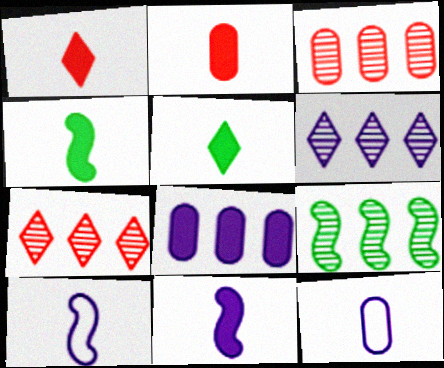[[2, 5, 11], 
[3, 6, 9]]